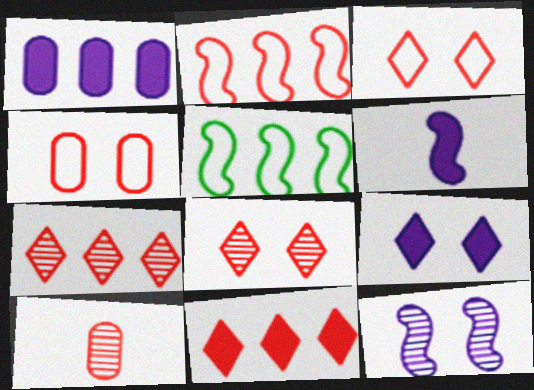[[1, 5, 7], 
[1, 6, 9], 
[5, 9, 10]]